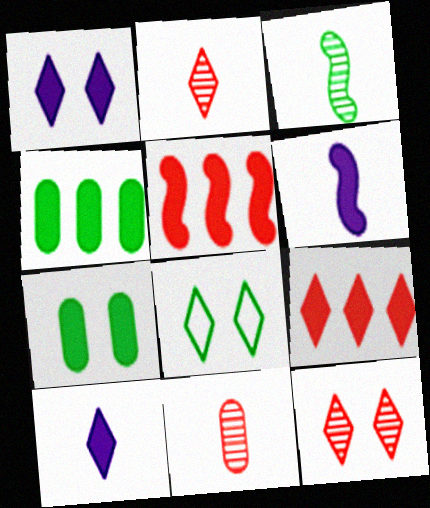[[1, 8, 12], 
[3, 4, 8], 
[5, 7, 10], 
[6, 7, 9]]